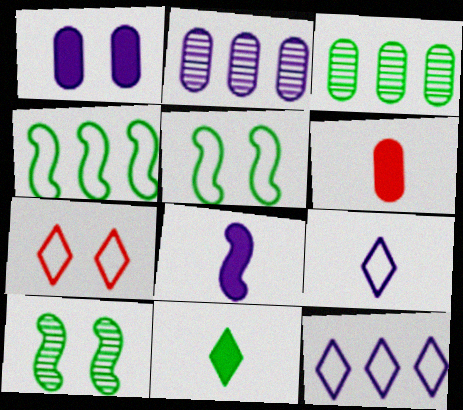[[1, 7, 10], 
[3, 5, 11], 
[3, 7, 8], 
[6, 8, 11], 
[6, 10, 12]]